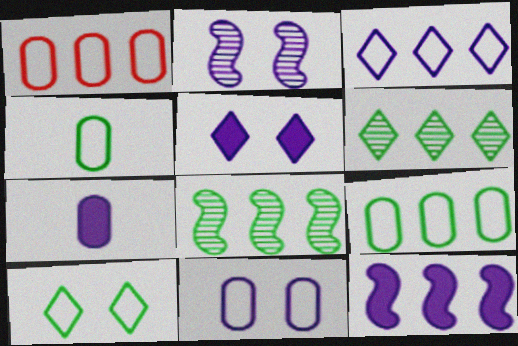[[1, 4, 11], 
[1, 6, 12], 
[2, 3, 7], 
[2, 5, 11], 
[5, 7, 12]]